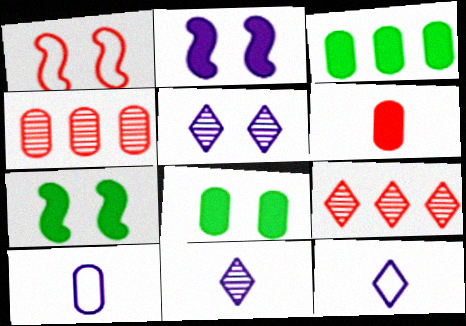[[1, 3, 11], 
[1, 5, 8], 
[1, 6, 9], 
[4, 7, 12], 
[4, 8, 10], 
[7, 9, 10]]